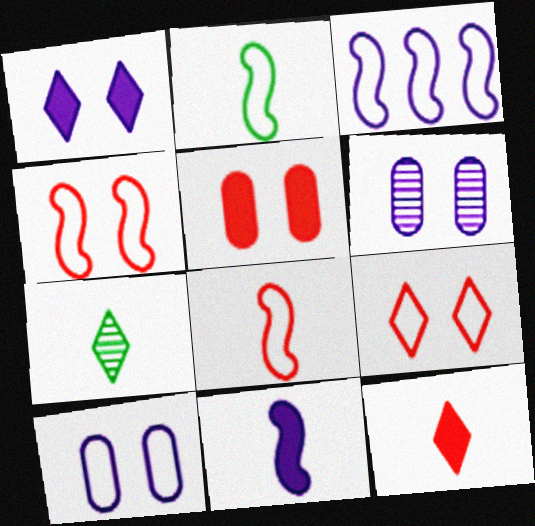[[2, 3, 4], 
[3, 5, 7]]